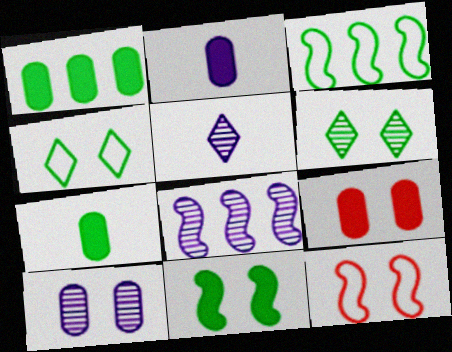[[1, 2, 9], 
[1, 5, 12], 
[3, 5, 9], 
[3, 6, 7], 
[5, 8, 10]]